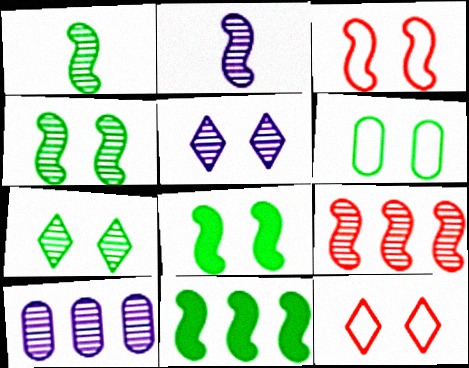[[2, 3, 11], 
[2, 4, 9], 
[2, 5, 10], 
[6, 7, 8]]